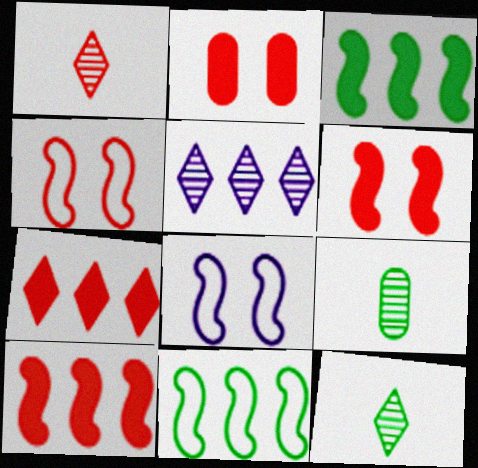[[7, 8, 9]]